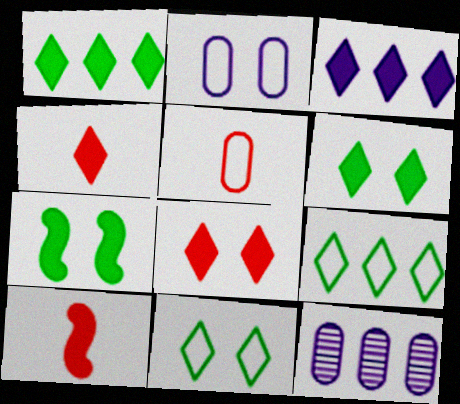[[3, 4, 6], 
[10, 11, 12]]